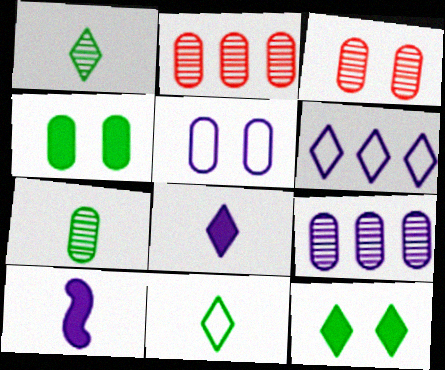[[3, 4, 5], 
[3, 7, 9]]